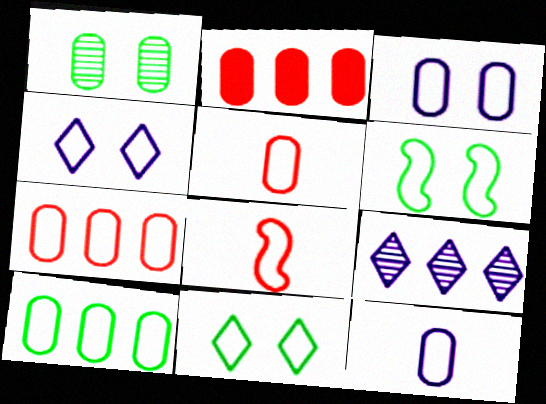[[1, 2, 12], 
[3, 5, 10], 
[4, 8, 10]]